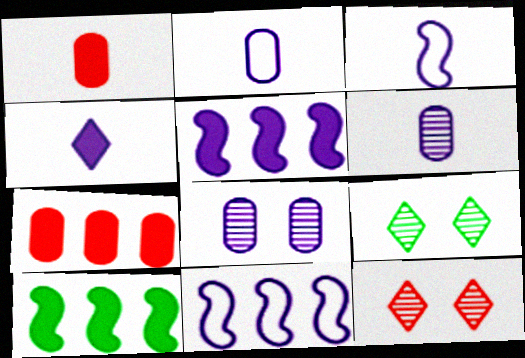[[1, 9, 11], 
[2, 10, 12], 
[3, 4, 6], 
[3, 7, 9], 
[4, 8, 11]]